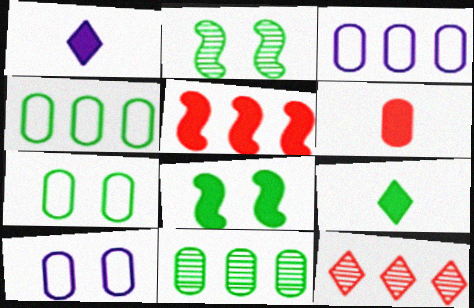[[2, 4, 9], 
[6, 10, 11]]